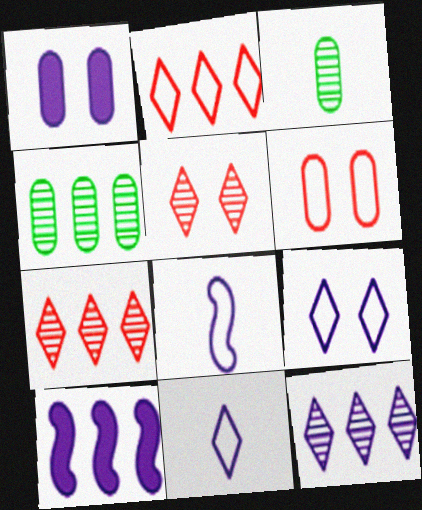[[1, 8, 12], 
[2, 4, 10]]